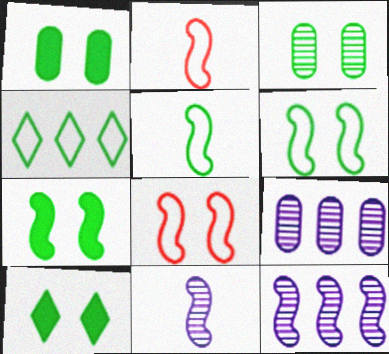[[1, 7, 10], 
[2, 7, 12], 
[2, 9, 10], 
[3, 6, 10]]